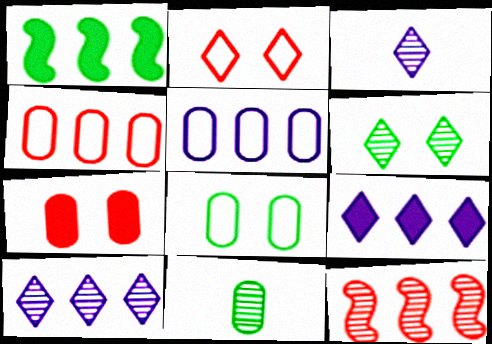[[1, 4, 10], 
[5, 7, 11]]